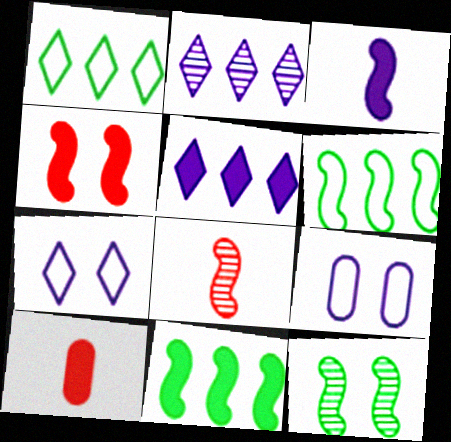[[2, 3, 9], 
[3, 4, 11]]